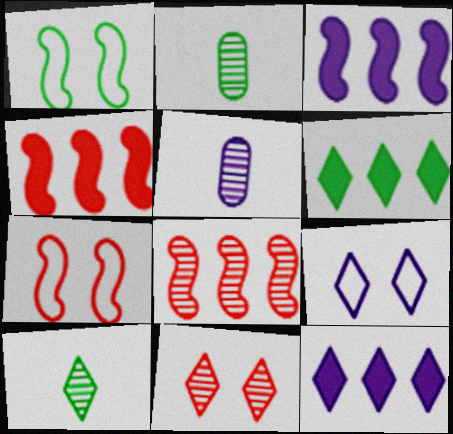[[1, 2, 6], 
[2, 4, 9], 
[2, 7, 12], 
[3, 5, 9], 
[5, 6, 7]]